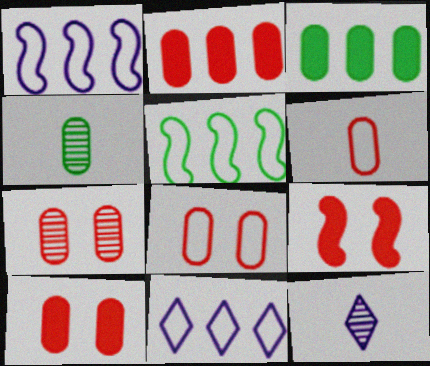[[2, 6, 7], 
[4, 9, 11], 
[5, 10, 12], 
[7, 8, 10]]